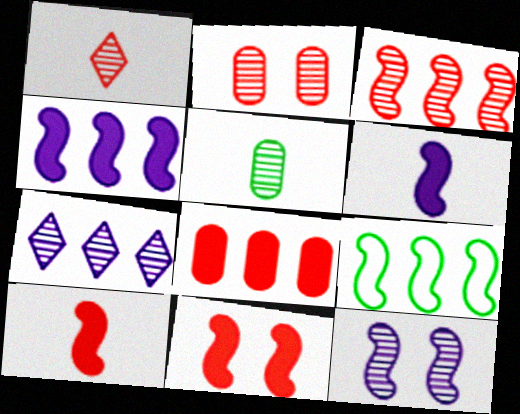[[1, 2, 3], 
[3, 4, 9], 
[7, 8, 9], 
[9, 10, 12]]